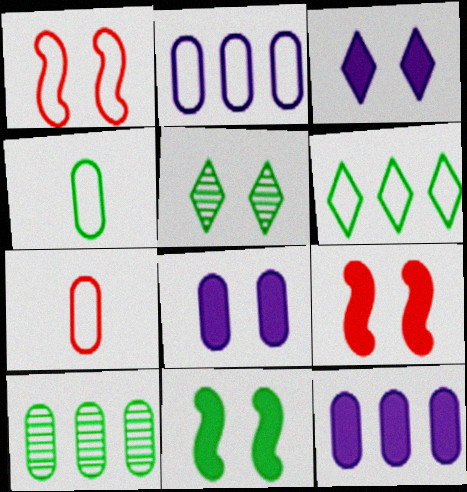[[1, 5, 8], 
[7, 8, 10]]